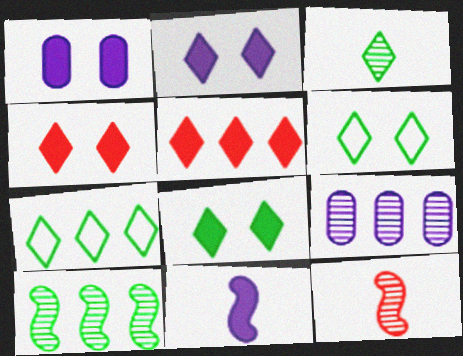[[1, 7, 12], 
[2, 4, 8], 
[3, 7, 8]]